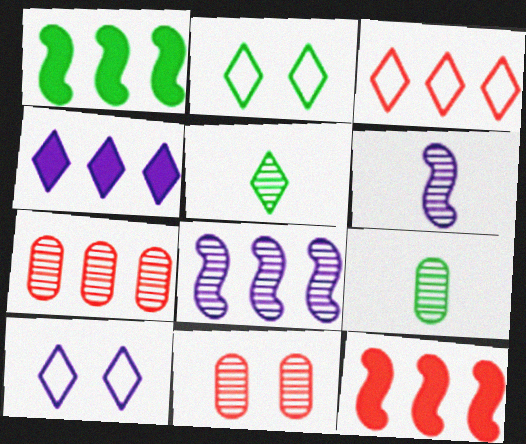[[1, 2, 9], 
[3, 7, 12], 
[5, 8, 11], 
[9, 10, 12]]